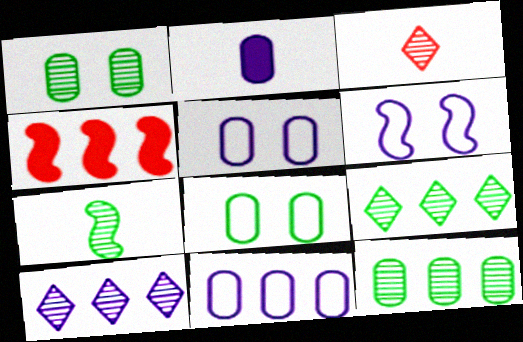[[1, 7, 9], 
[2, 6, 10], 
[4, 6, 7], 
[4, 9, 11]]